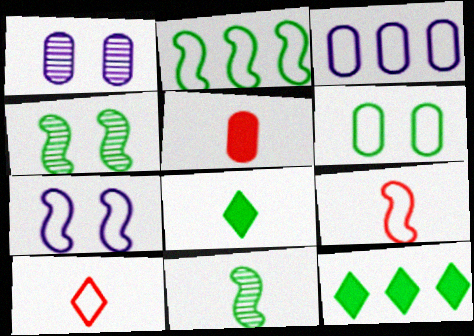[[1, 9, 12], 
[2, 7, 9], 
[6, 11, 12]]